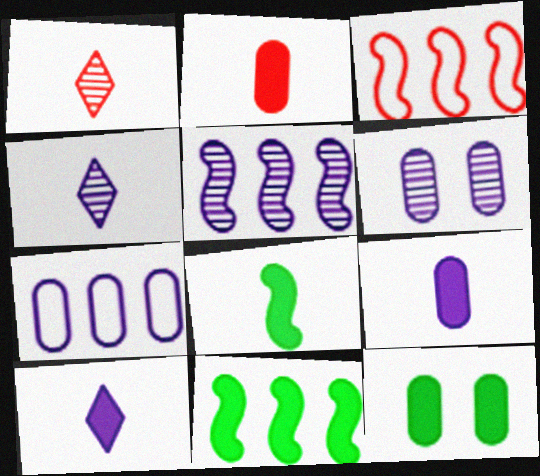[[2, 8, 10], 
[3, 4, 12], 
[3, 5, 11], 
[4, 5, 6], 
[6, 7, 9]]